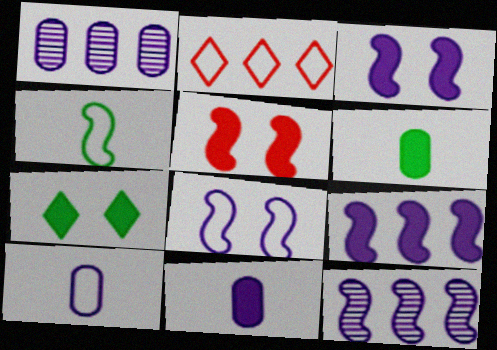[[4, 5, 12]]